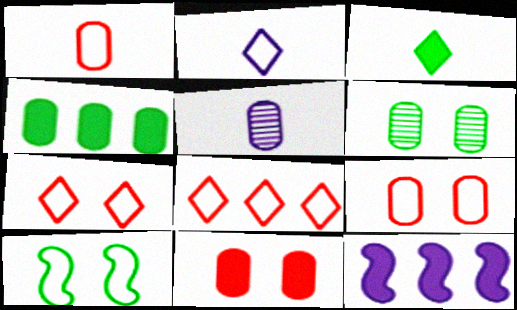[[3, 11, 12], 
[4, 5, 9]]